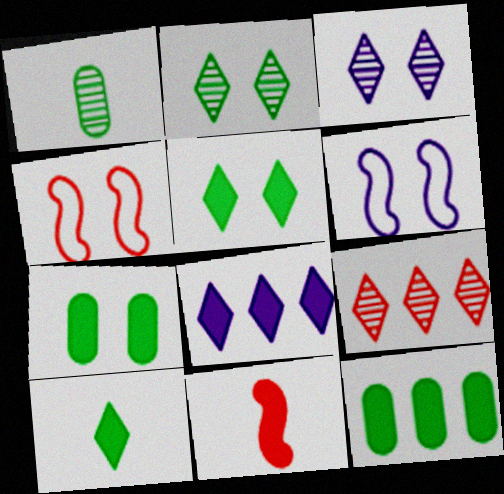[[1, 4, 8], 
[3, 4, 7], 
[7, 8, 11]]